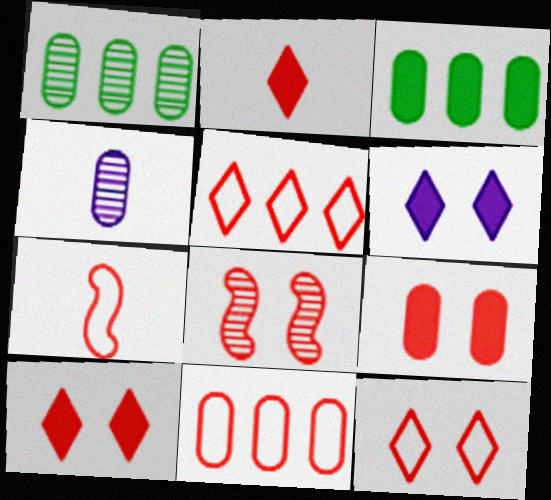[[1, 6, 7], 
[2, 8, 11], 
[7, 11, 12], 
[8, 9, 12]]